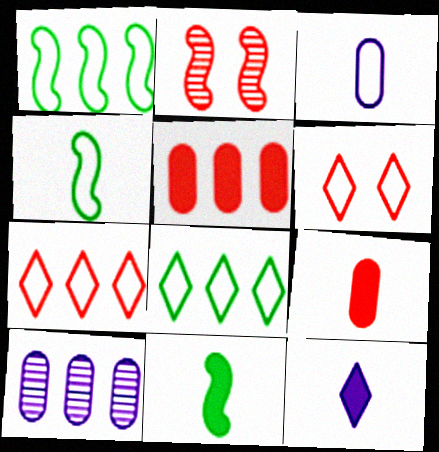[[1, 3, 6], 
[2, 7, 9], 
[6, 10, 11], 
[9, 11, 12]]